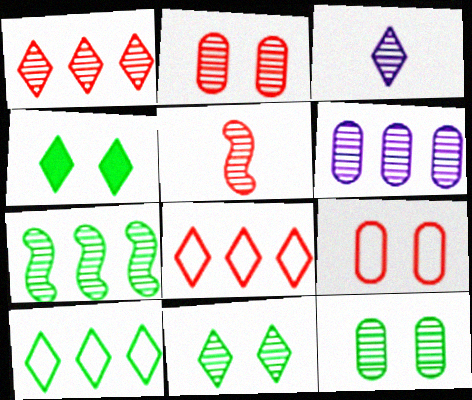[[1, 2, 5], 
[1, 3, 11], 
[1, 6, 7], 
[2, 3, 7], 
[3, 4, 8], 
[5, 6, 11]]